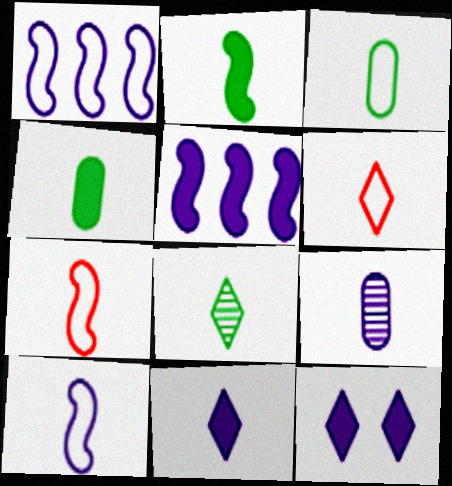[[1, 9, 12], 
[2, 3, 8], 
[2, 6, 9], 
[3, 6, 10], 
[6, 8, 11], 
[9, 10, 11]]